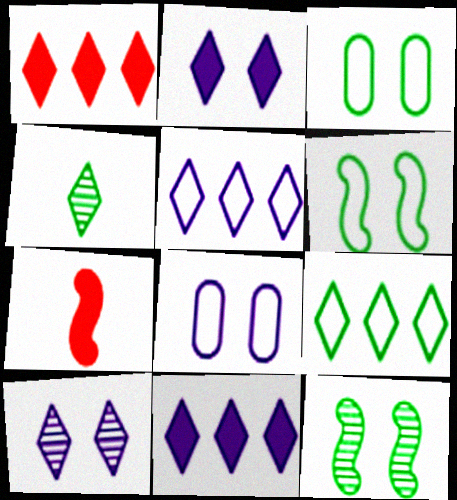[]